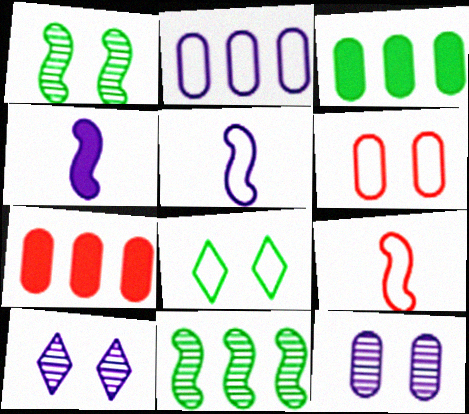[[2, 4, 10], 
[2, 8, 9], 
[3, 9, 10]]